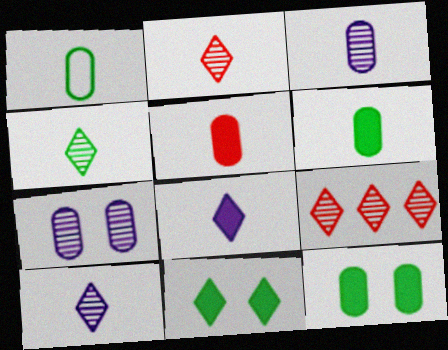[[1, 3, 5], 
[2, 4, 10]]